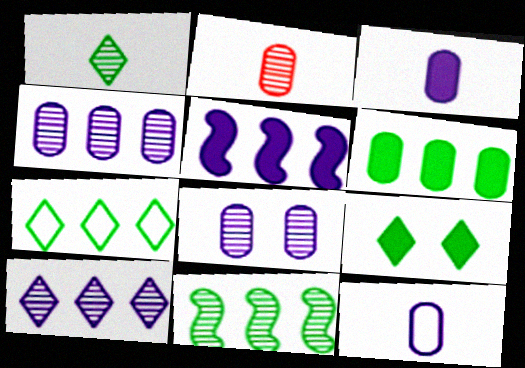[[1, 7, 9], 
[6, 7, 11]]